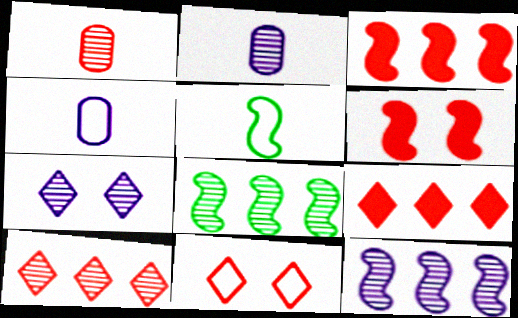[[1, 3, 11], 
[1, 7, 8], 
[2, 7, 12], 
[5, 6, 12]]